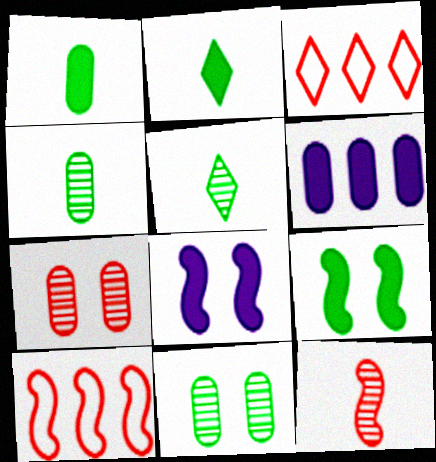[[3, 4, 8]]